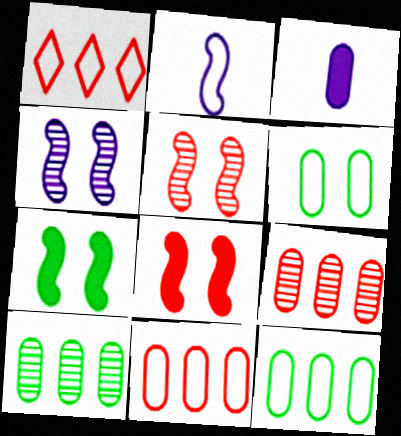[[1, 2, 6], 
[3, 6, 9]]